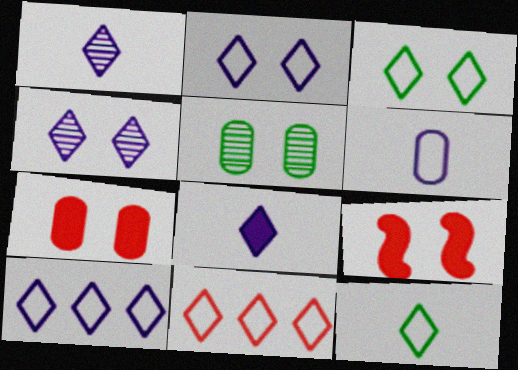[[2, 5, 9], 
[2, 11, 12], 
[4, 8, 10]]